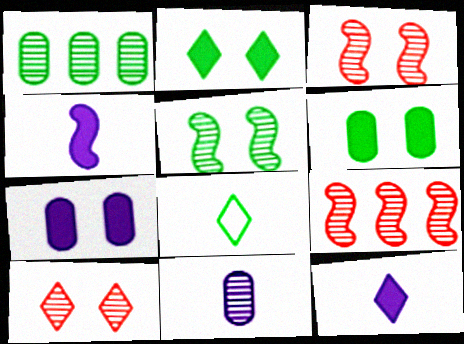[[7, 8, 9]]